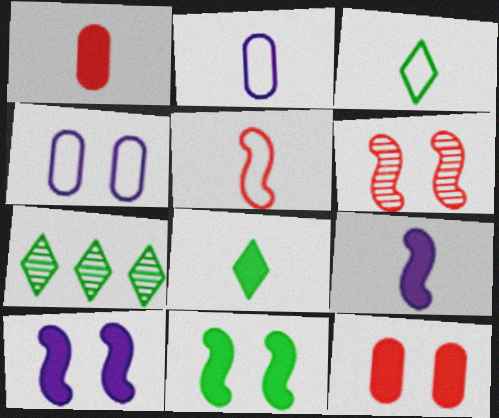[[1, 8, 9], 
[2, 3, 5]]